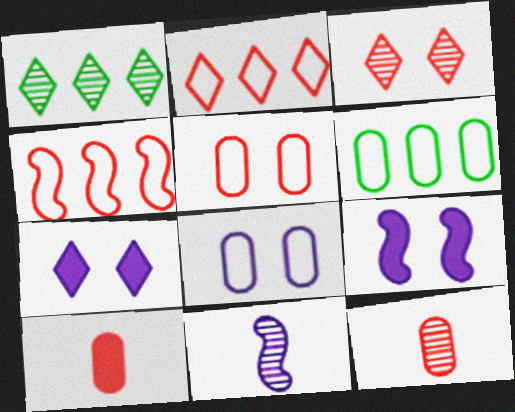[[3, 4, 10]]